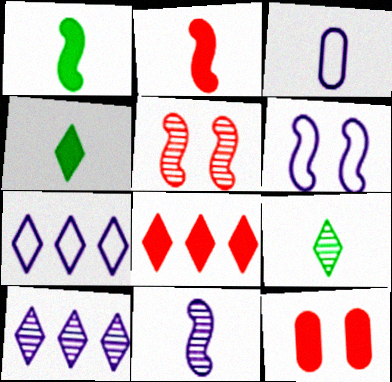[[2, 3, 9], 
[2, 8, 12], 
[3, 6, 7]]